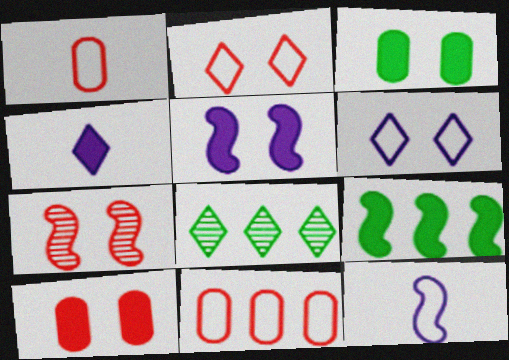[[1, 5, 8], 
[2, 4, 8], 
[2, 7, 10], 
[3, 6, 7], 
[4, 9, 10], 
[7, 9, 12], 
[8, 10, 12]]